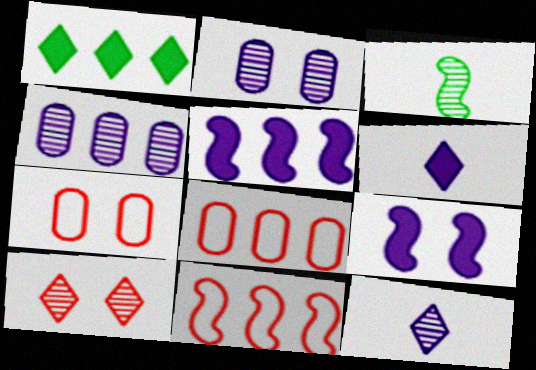[[1, 4, 11], 
[3, 4, 10], 
[3, 9, 11]]